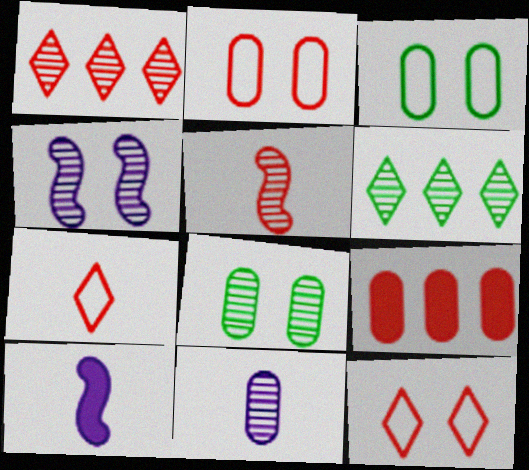[[1, 3, 10], 
[2, 6, 10], 
[3, 9, 11], 
[5, 9, 12]]